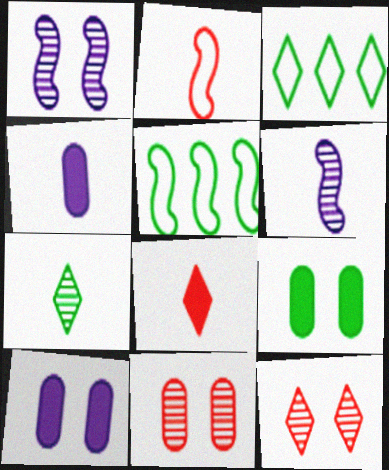[[2, 4, 7], 
[4, 5, 12], 
[5, 7, 9]]